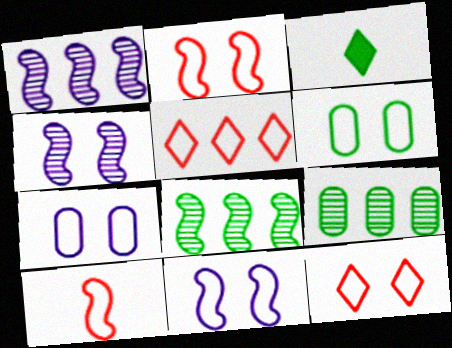[[3, 6, 8], 
[6, 11, 12]]